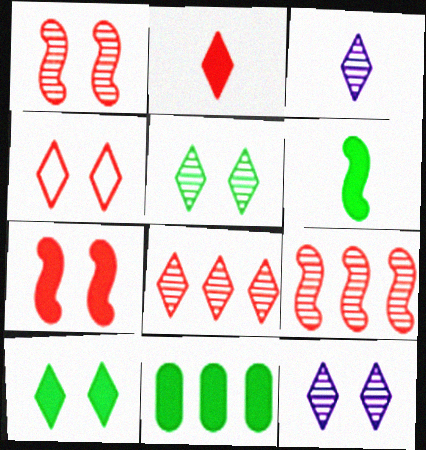[[2, 4, 8], 
[3, 5, 8], 
[4, 10, 12], 
[6, 10, 11]]